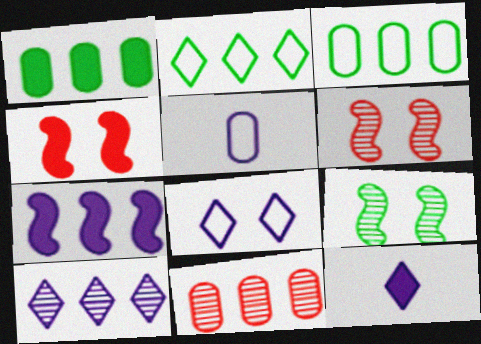[[1, 4, 12], 
[2, 7, 11], 
[3, 6, 12], 
[8, 10, 12]]